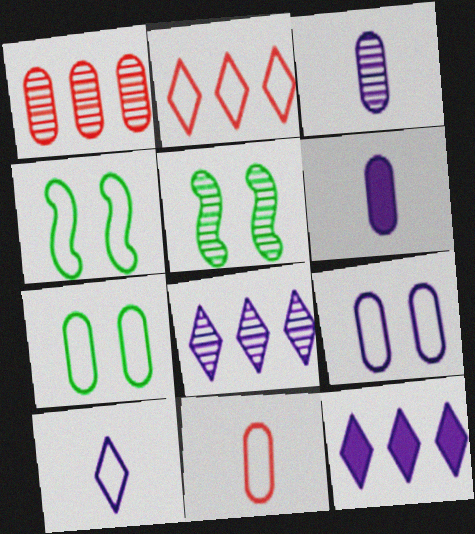[[1, 6, 7], 
[2, 5, 6], 
[5, 11, 12]]